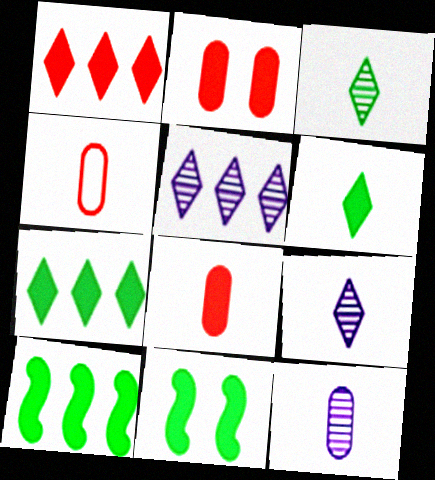[[4, 5, 11]]